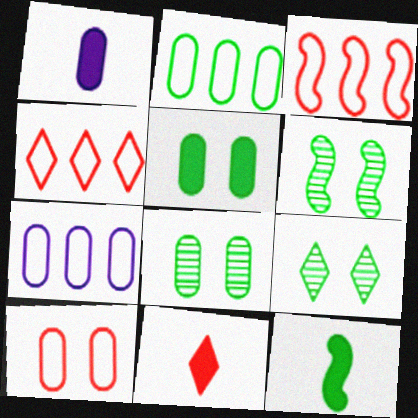[[1, 3, 9], 
[1, 4, 6], 
[1, 11, 12], 
[2, 9, 12], 
[6, 7, 11], 
[6, 8, 9]]